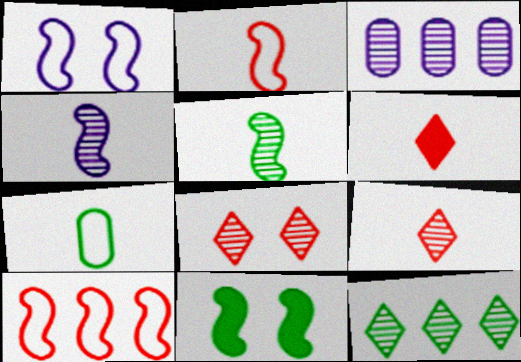[[3, 5, 8], 
[4, 6, 7], 
[4, 10, 11], 
[7, 11, 12]]